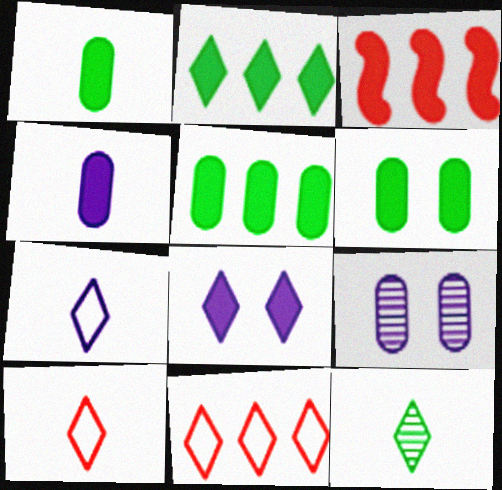[[1, 3, 8], 
[1, 5, 6], 
[8, 11, 12]]